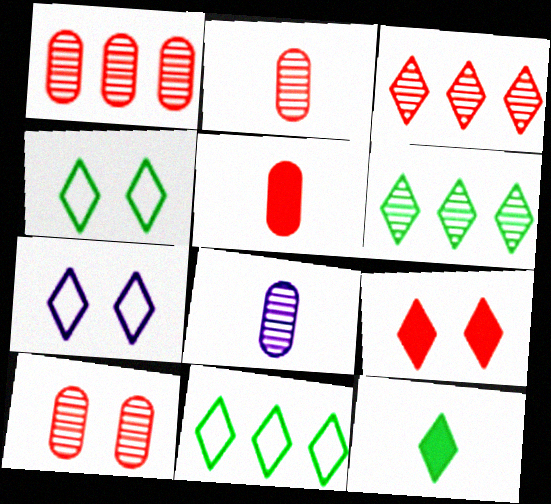[[1, 2, 10], 
[3, 7, 12], 
[4, 6, 12]]